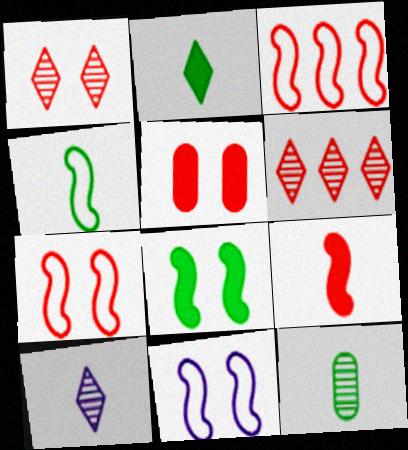[[1, 5, 7], 
[2, 4, 12], 
[3, 4, 11]]